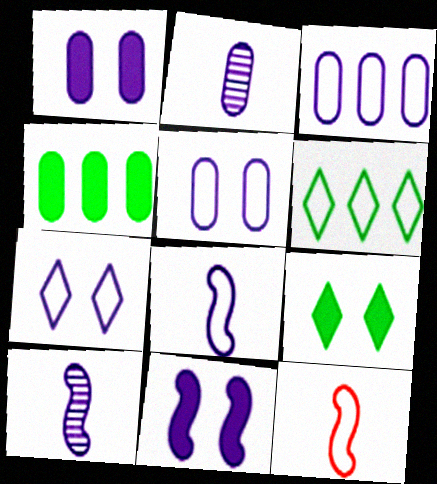[[1, 2, 3], 
[3, 7, 8], 
[5, 6, 12]]